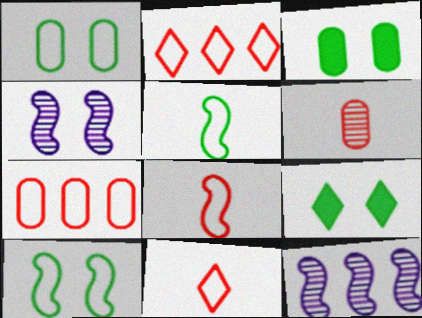[[3, 11, 12]]